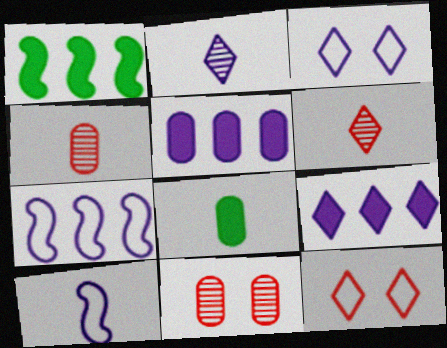[[1, 3, 4], 
[2, 3, 9], 
[6, 8, 10]]